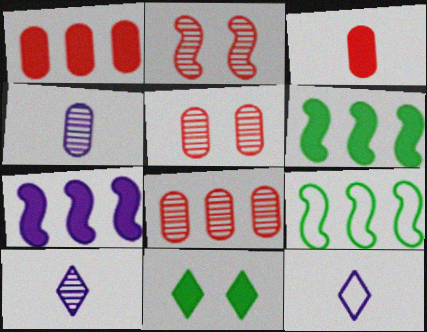[[3, 7, 11], 
[5, 6, 12]]